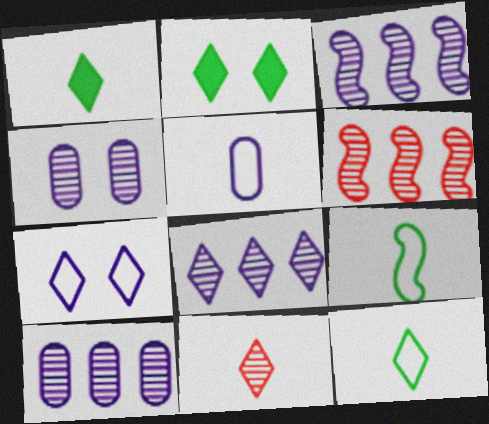[[2, 5, 6], 
[3, 8, 10]]